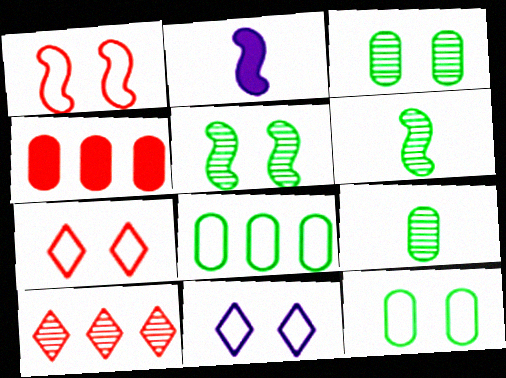[[1, 11, 12], 
[2, 10, 12], 
[4, 6, 11]]